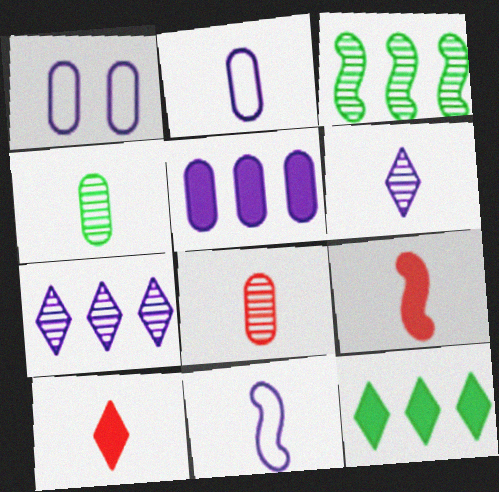[[1, 3, 10], 
[4, 10, 11]]